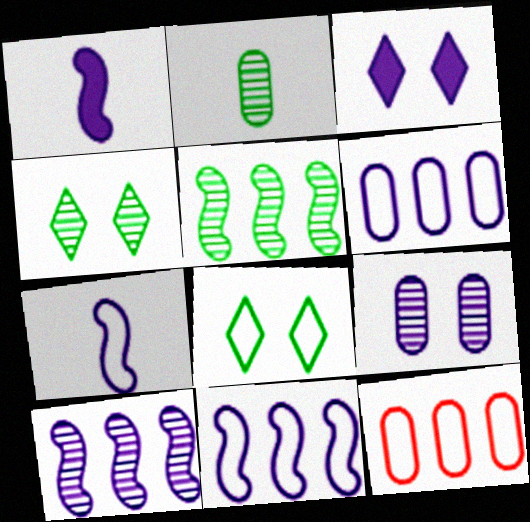[[1, 4, 12], 
[2, 4, 5], 
[7, 8, 12]]